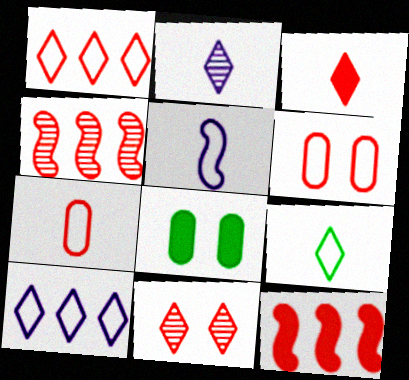[[1, 3, 11], 
[2, 3, 9], 
[3, 4, 6], 
[5, 7, 9], 
[7, 11, 12]]